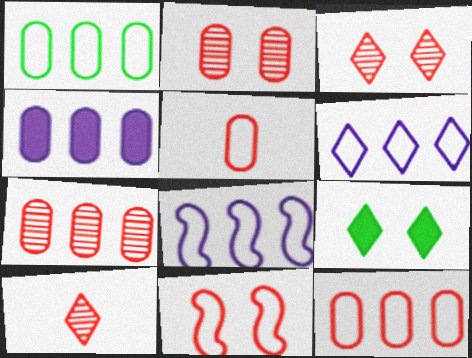[[1, 4, 7], 
[6, 9, 10]]